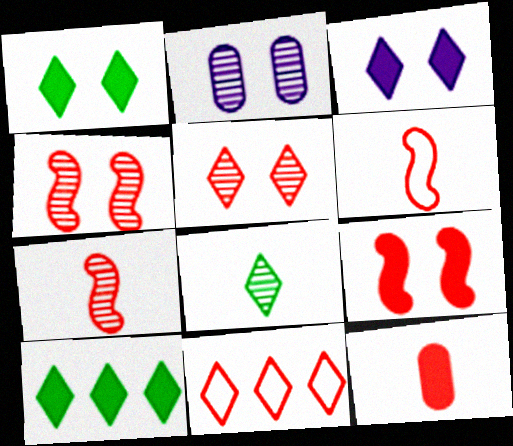[[2, 6, 10], 
[3, 8, 11], 
[4, 11, 12]]